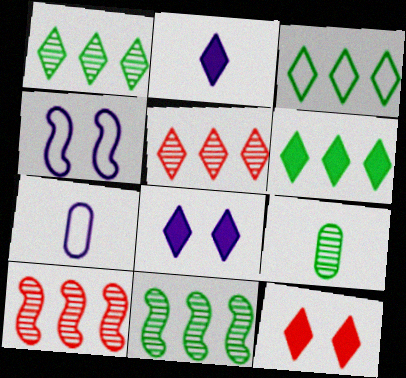[[1, 3, 6], 
[2, 6, 12], 
[7, 11, 12]]